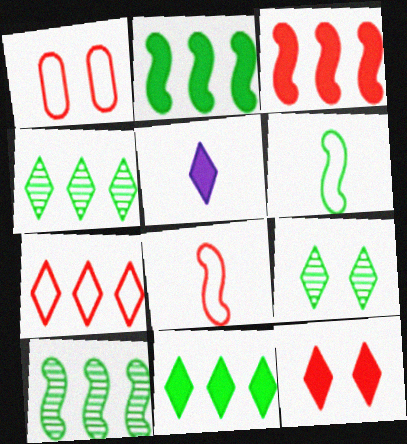[[1, 5, 10], 
[1, 7, 8], 
[5, 7, 9], 
[5, 11, 12]]